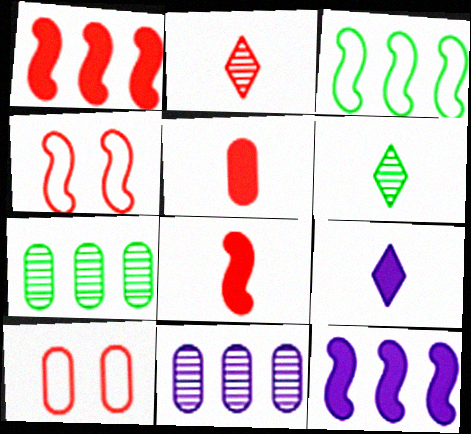[[1, 2, 10], 
[4, 7, 9], 
[6, 10, 12]]